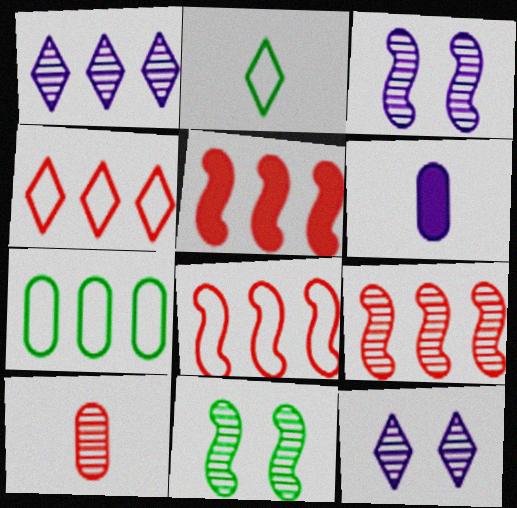[[1, 5, 7], 
[1, 10, 11], 
[4, 6, 11], 
[5, 8, 9]]